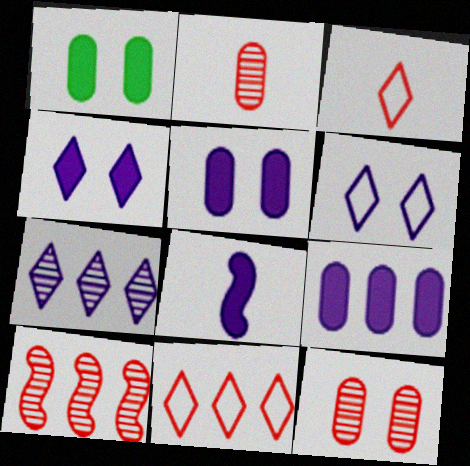[[4, 8, 9]]